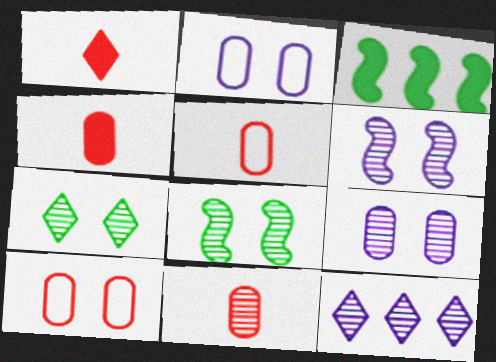[[4, 5, 11], 
[8, 11, 12]]